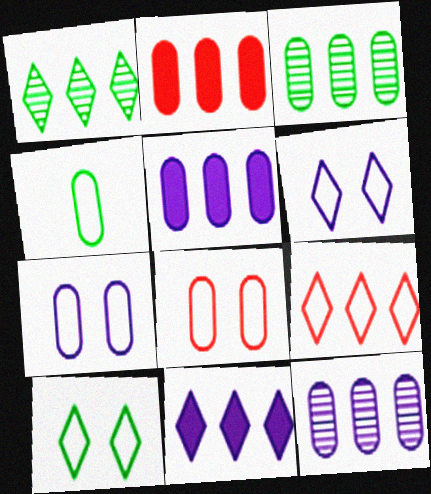[[1, 9, 11]]